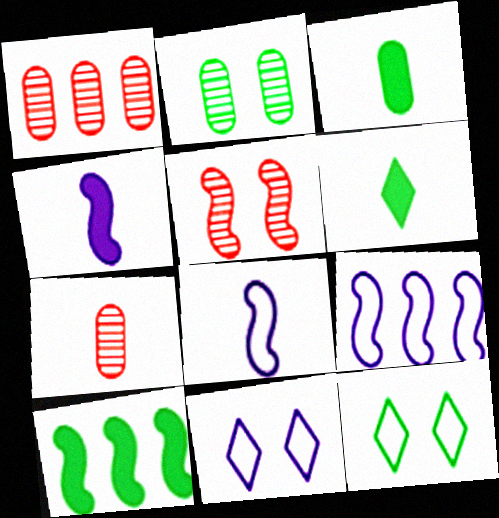[[1, 4, 12], 
[5, 8, 10], 
[6, 7, 8], 
[7, 10, 11]]